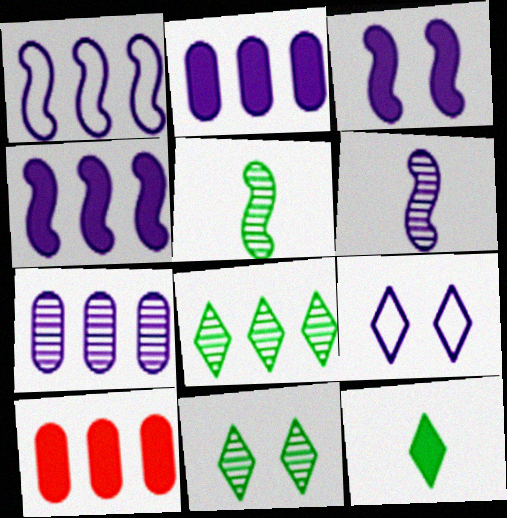[[1, 3, 6], 
[1, 8, 10], 
[2, 6, 9], 
[3, 10, 12], 
[5, 9, 10]]